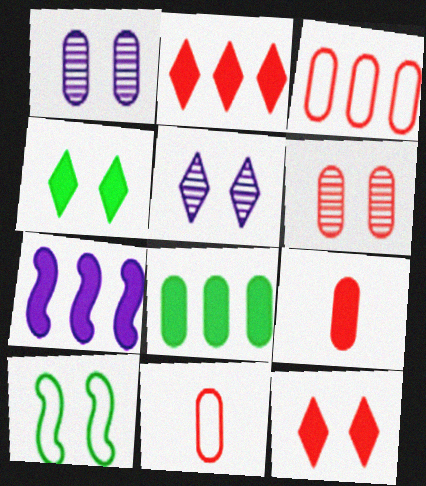[[1, 8, 11], 
[1, 10, 12], 
[2, 7, 8], 
[3, 6, 9], 
[4, 7, 9]]